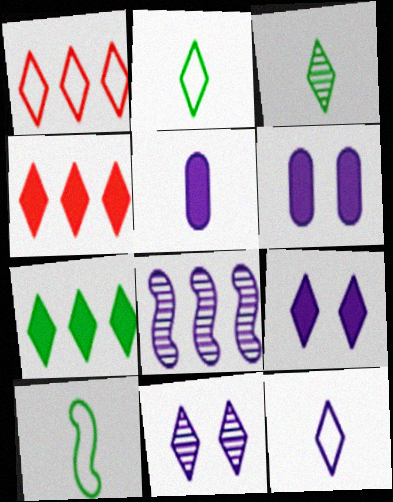[[1, 3, 9], 
[2, 4, 11], 
[6, 8, 12]]